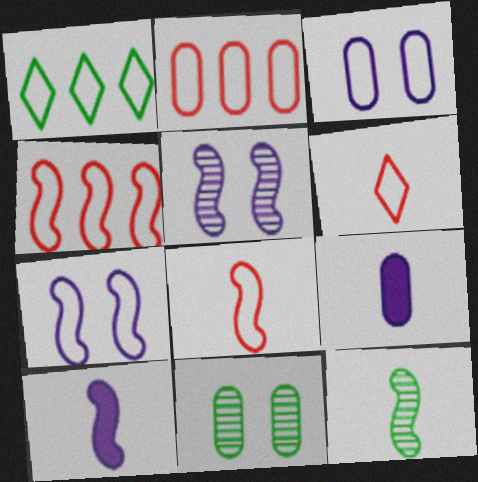[[1, 3, 8], 
[2, 9, 11], 
[6, 9, 12], 
[8, 10, 12]]